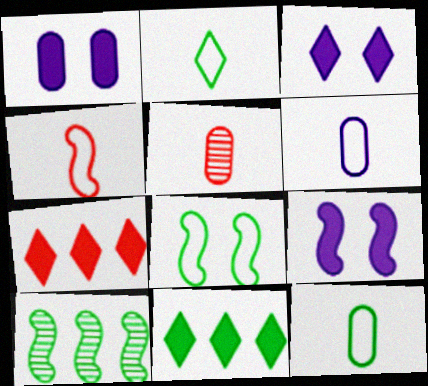[[1, 3, 9], 
[2, 4, 6], 
[4, 9, 10]]